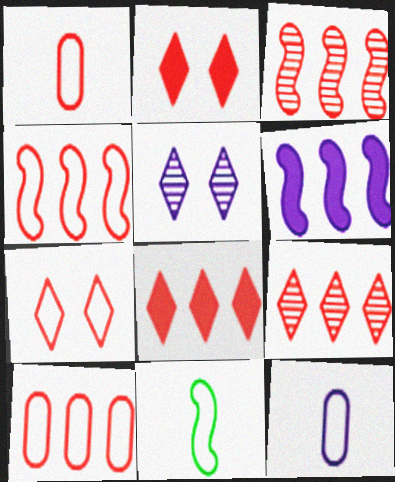[[1, 2, 3], 
[1, 4, 7], 
[3, 8, 10], 
[5, 6, 12]]